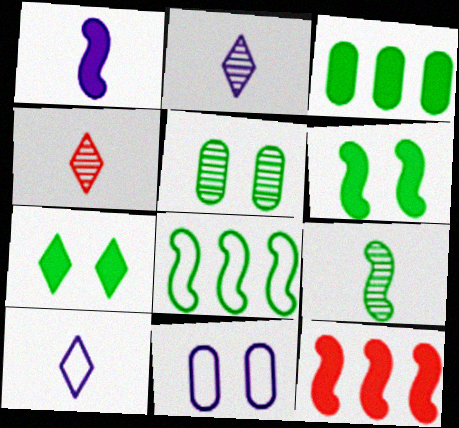[[1, 6, 12], 
[5, 10, 12], 
[6, 8, 9]]